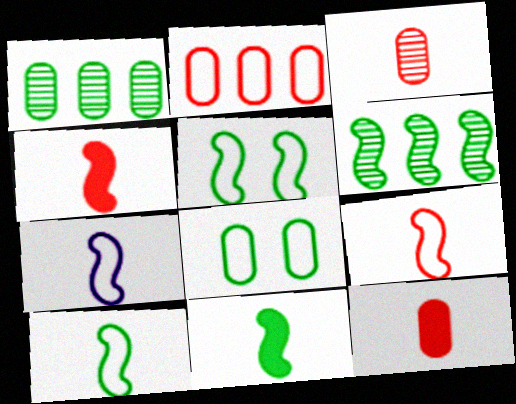[[5, 6, 11], 
[7, 9, 10]]